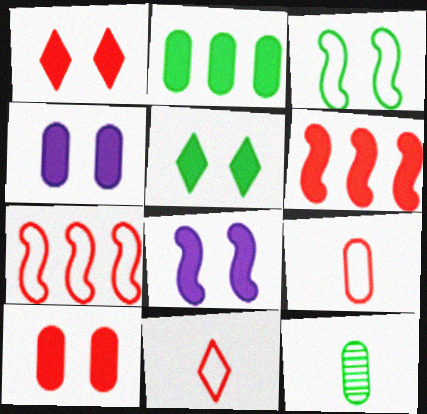[[5, 8, 10]]